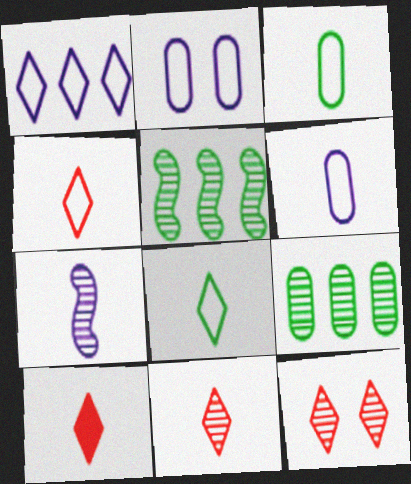[[2, 5, 10], 
[3, 7, 10], 
[4, 10, 11], 
[7, 9, 12]]